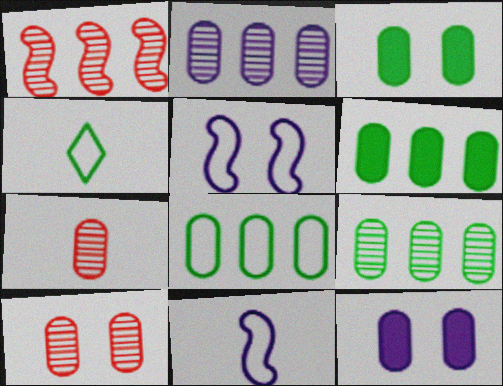[[1, 4, 12], 
[6, 8, 9], 
[7, 8, 12]]